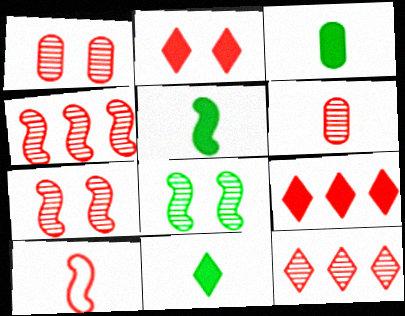[[1, 9, 10], 
[3, 5, 11], 
[6, 7, 12]]